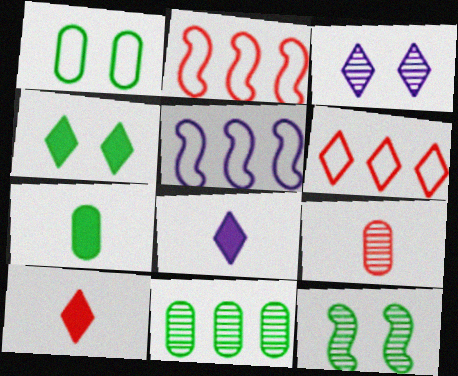[[1, 4, 12], 
[1, 7, 11], 
[2, 3, 7], 
[4, 5, 9]]